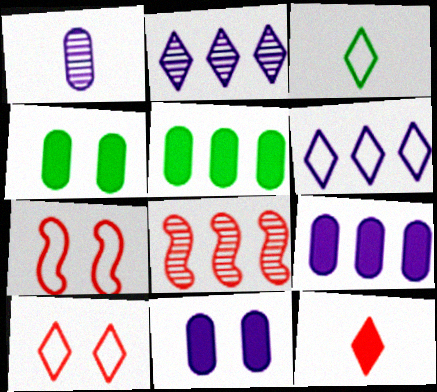[[3, 6, 10], 
[3, 8, 11], 
[5, 6, 8]]